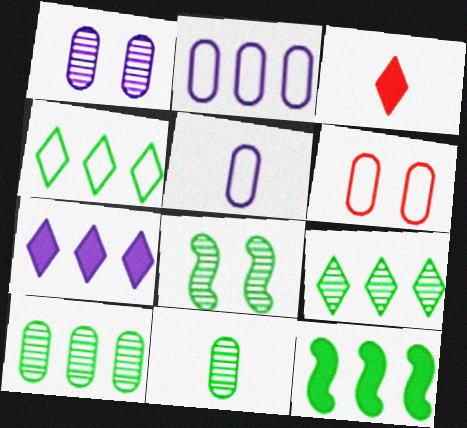[[2, 3, 8], 
[4, 10, 12], 
[8, 9, 11]]